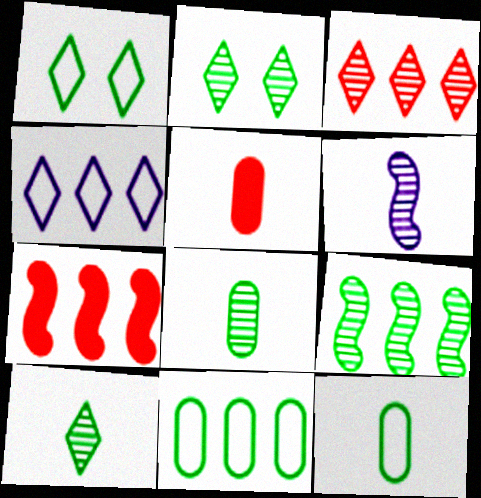[[2, 8, 9]]